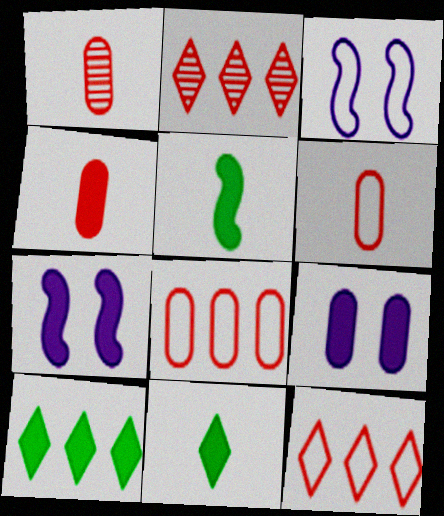[[1, 3, 10], 
[1, 4, 6], 
[4, 7, 10]]